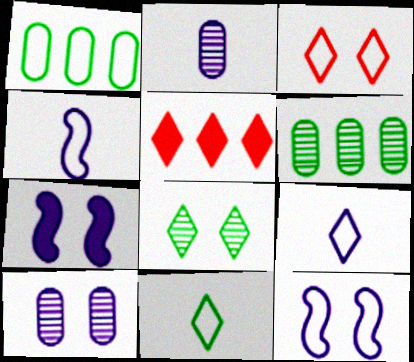[[1, 3, 4], 
[5, 8, 9]]